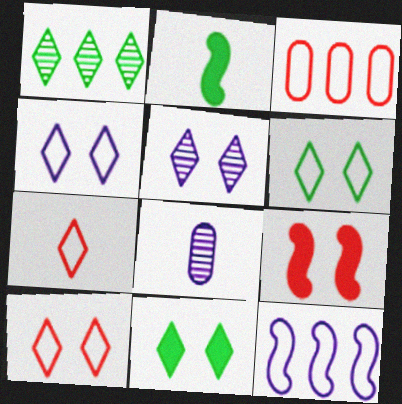[[2, 3, 5], 
[2, 7, 8], 
[4, 6, 10], 
[5, 10, 11]]